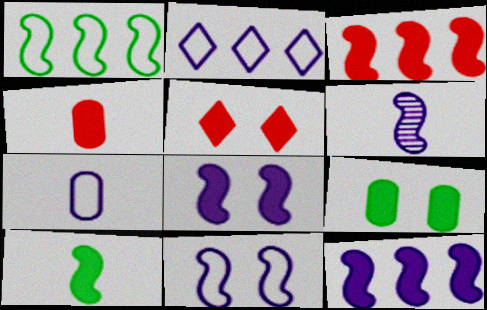[[2, 7, 11], 
[3, 4, 5], 
[3, 8, 10], 
[5, 8, 9], 
[6, 11, 12]]